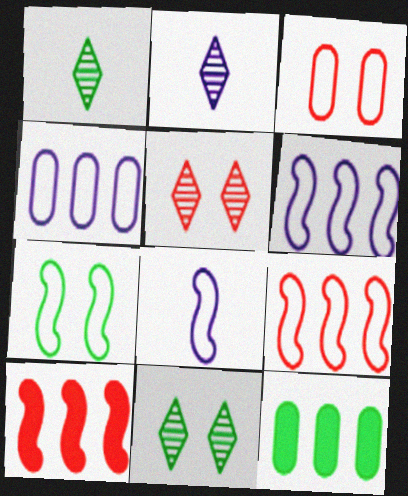[[1, 7, 12], 
[5, 8, 12], 
[7, 8, 9]]